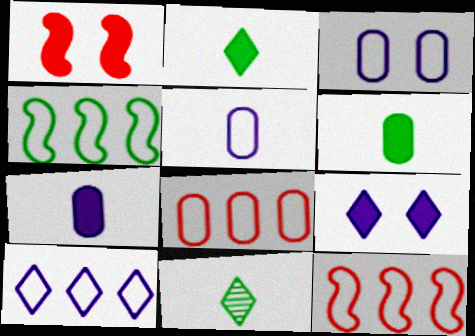[[4, 8, 10]]